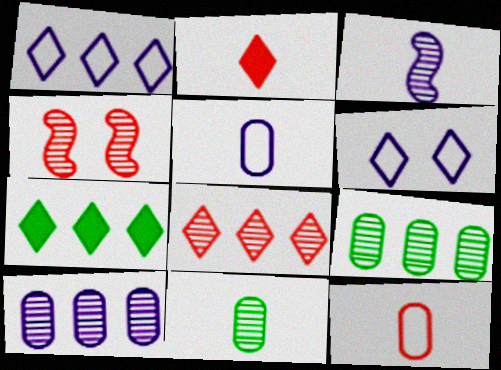[[1, 7, 8], 
[4, 5, 7]]